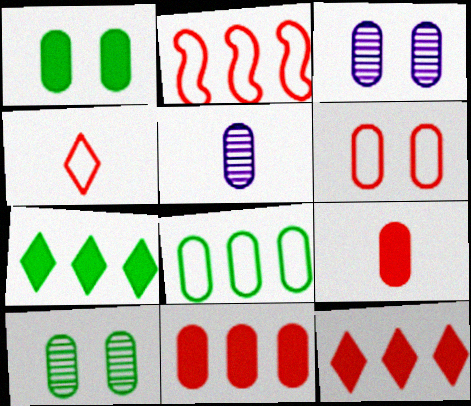[[1, 3, 6], 
[2, 4, 6], 
[3, 8, 9]]